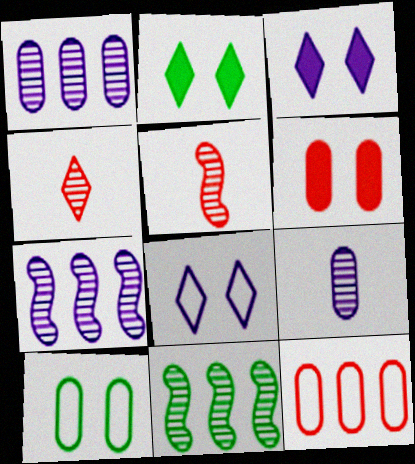[]